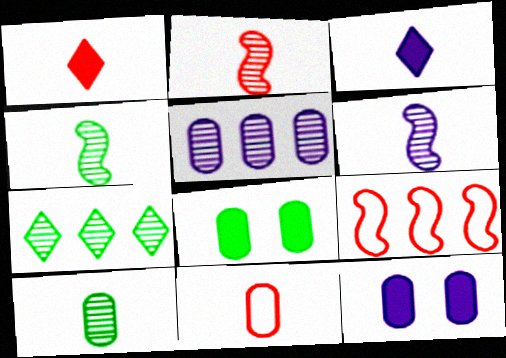[[1, 2, 11], 
[2, 4, 6], 
[3, 4, 11], 
[5, 8, 11]]